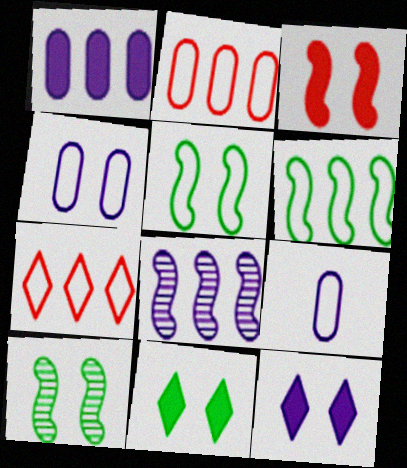[[5, 7, 9], 
[8, 9, 12]]